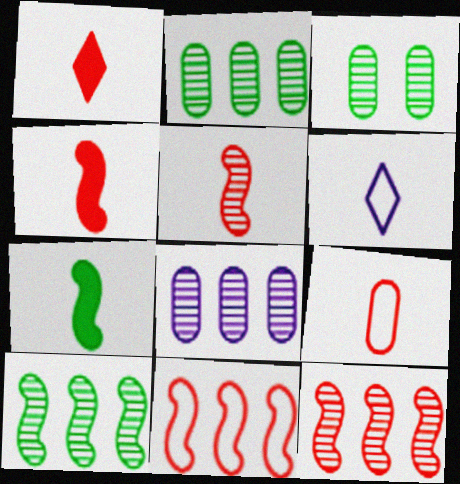[[1, 5, 9]]